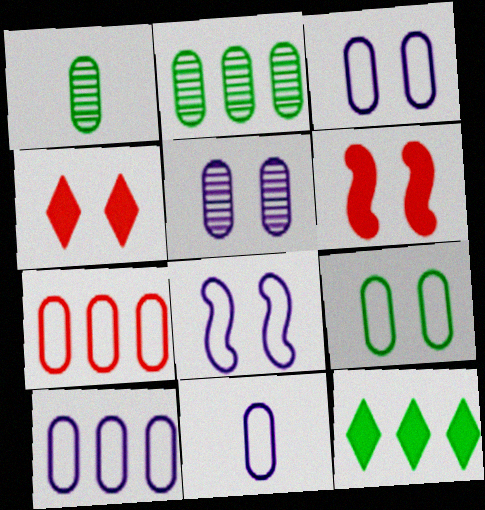[[3, 10, 11], 
[7, 9, 11]]